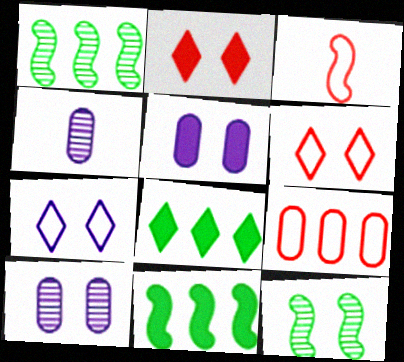[[3, 6, 9], 
[3, 8, 10], 
[4, 6, 11], 
[5, 6, 12]]